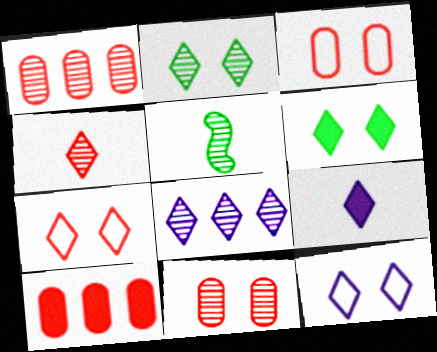[[2, 4, 8], 
[5, 8, 11], 
[5, 10, 12], 
[8, 9, 12]]